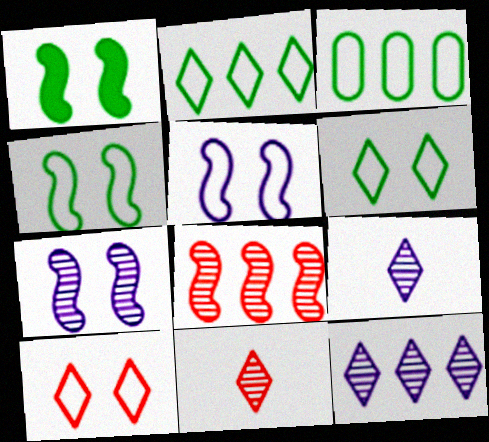[]